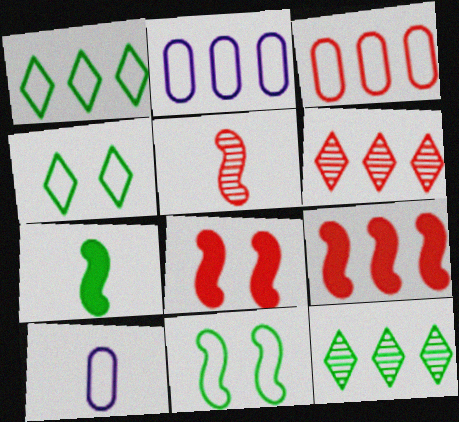[[2, 9, 12], 
[3, 6, 9], 
[8, 10, 12]]